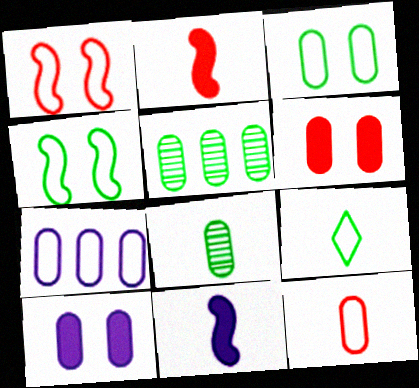[[1, 7, 9], 
[3, 7, 12], 
[5, 10, 12], 
[6, 7, 8]]